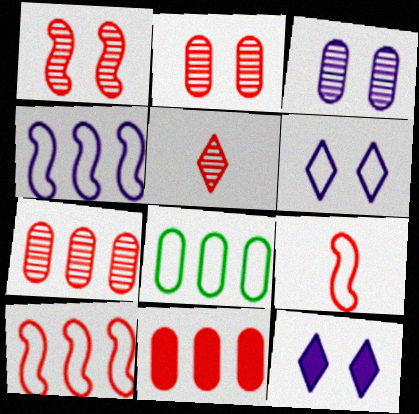[[1, 5, 7], 
[6, 8, 9]]